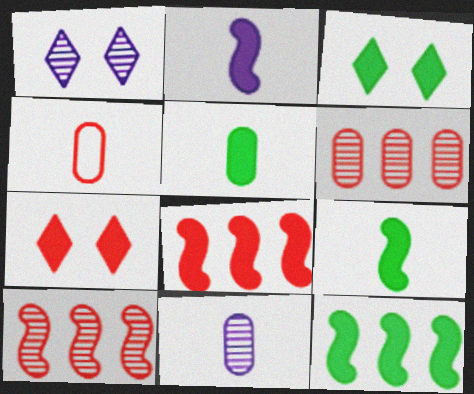[[1, 4, 12], 
[3, 5, 12], 
[4, 5, 11], 
[4, 7, 10]]